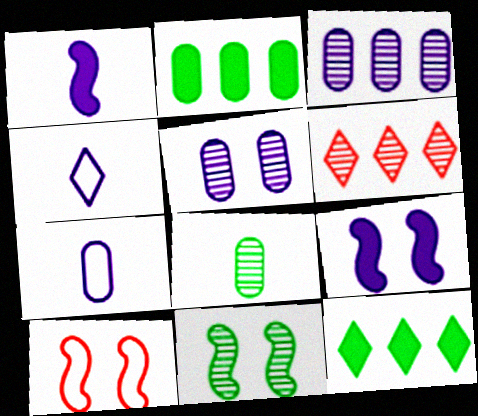[[3, 4, 9], 
[9, 10, 11]]